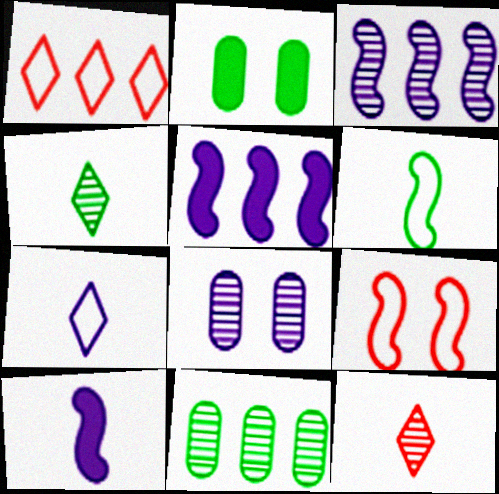[[1, 5, 11], 
[5, 7, 8]]